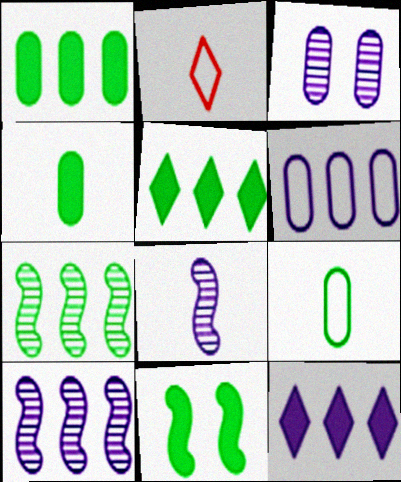[[2, 4, 8], 
[4, 5, 11], 
[6, 10, 12]]